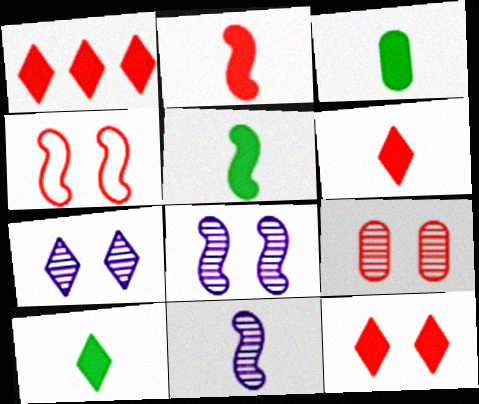[[1, 6, 12], 
[3, 5, 10], 
[4, 9, 12]]